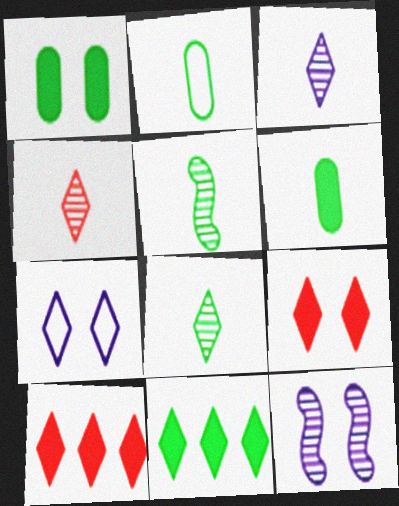[[2, 10, 12], 
[3, 4, 8], 
[4, 7, 11], 
[7, 8, 10]]